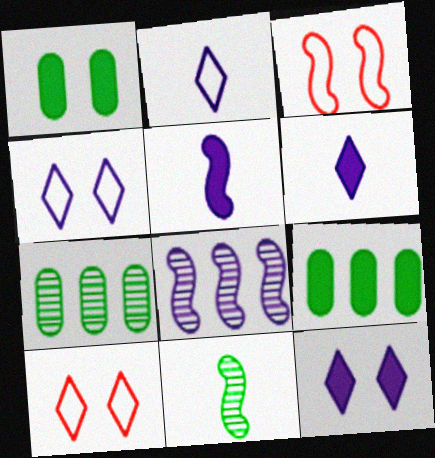[[3, 6, 7], 
[5, 7, 10]]